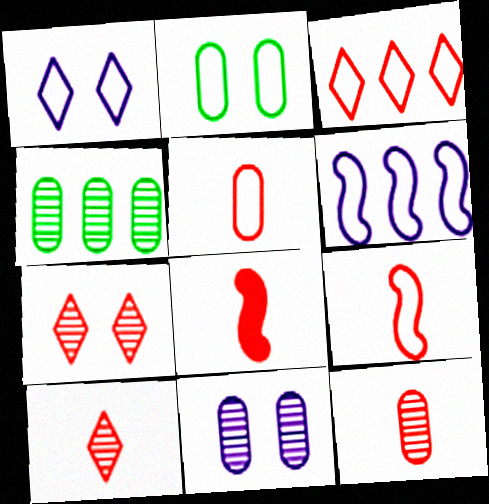[[1, 4, 8], 
[4, 11, 12], 
[5, 8, 10]]